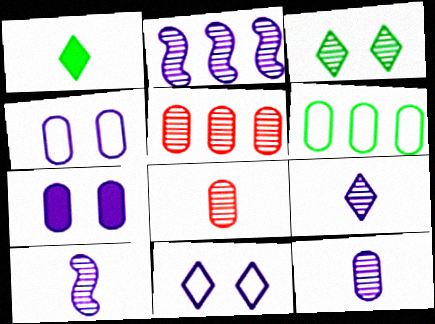[[2, 3, 8], 
[3, 5, 10], 
[6, 7, 8], 
[9, 10, 12]]